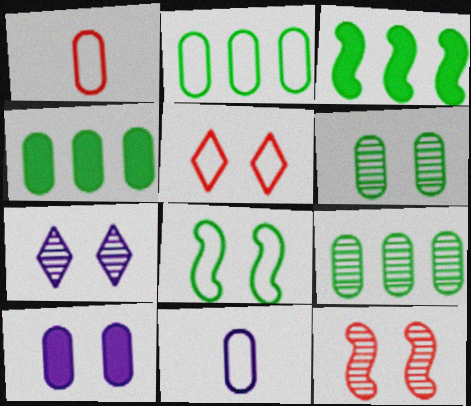[[1, 3, 7], 
[1, 9, 10], 
[2, 4, 9], 
[6, 7, 12]]